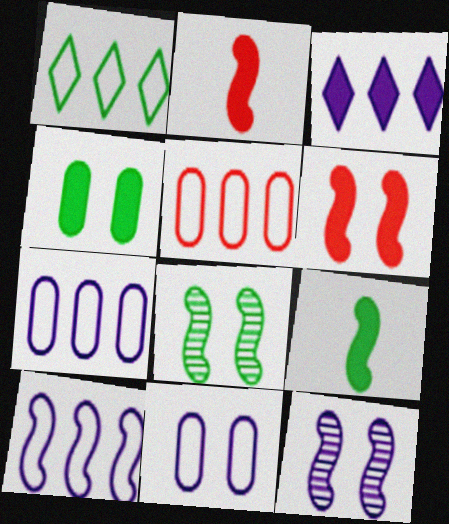[[1, 5, 10], 
[2, 3, 4], 
[2, 8, 10]]